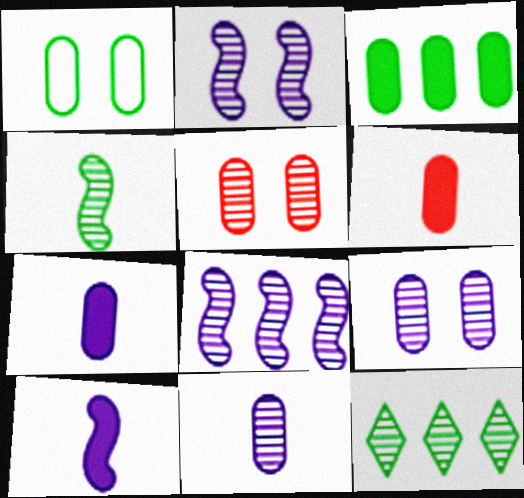[]